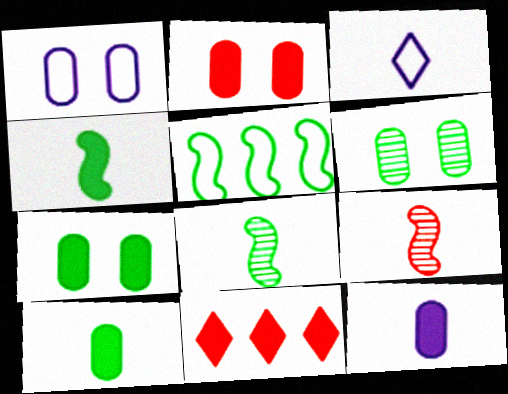[[1, 2, 6], 
[1, 8, 11], 
[3, 9, 10]]